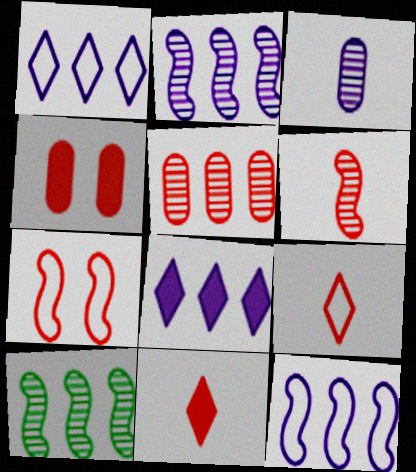[[5, 7, 11]]